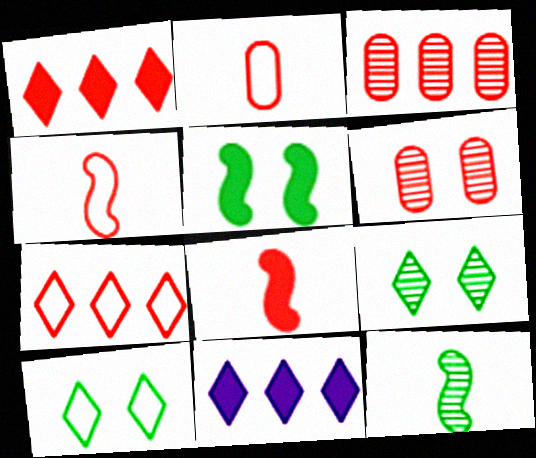[[1, 4, 6], 
[6, 7, 8]]